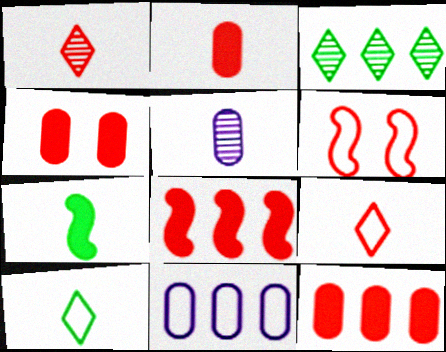[[1, 6, 12], 
[2, 4, 12], 
[3, 8, 11], 
[5, 7, 9], 
[6, 10, 11]]